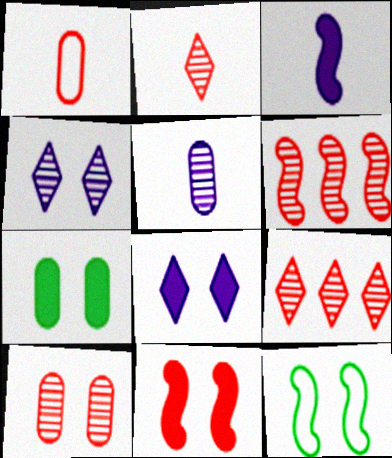[[1, 9, 11], 
[2, 6, 10], 
[3, 6, 12], 
[7, 8, 11], 
[8, 10, 12]]